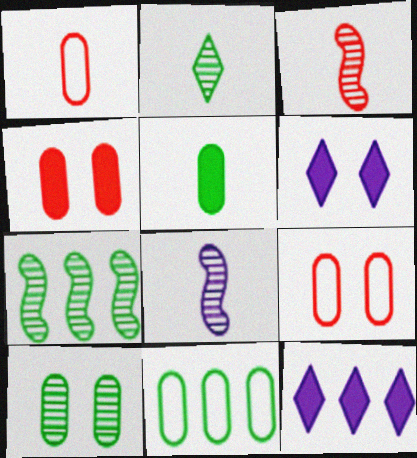[[1, 6, 7], 
[2, 7, 10], 
[3, 6, 11], 
[5, 10, 11]]